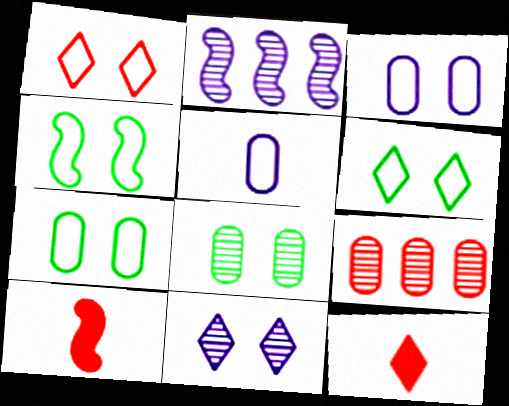[[1, 3, 4], 
[1, 9, 10], 
[2, 4, 10], 
[2, 7, 12], 
[4, 6, 7]]